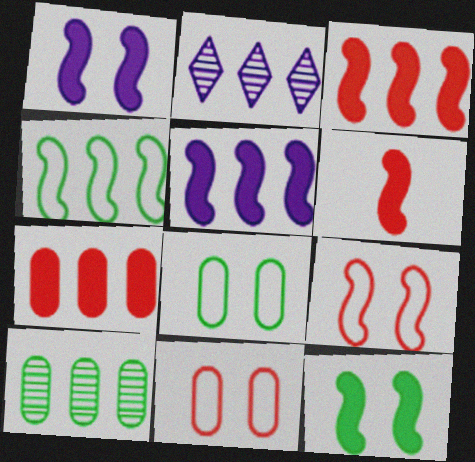[[2, 4, 7], 
[2, 6, 8], 
[5, 6, 12]]